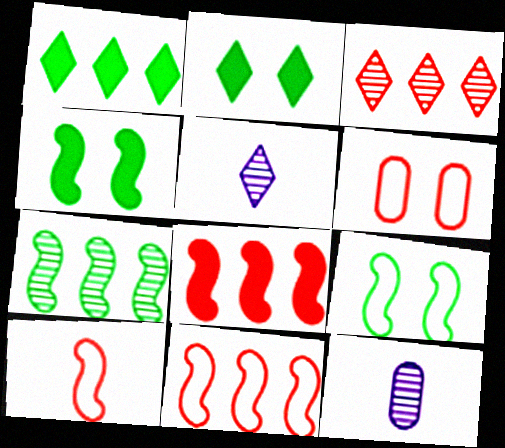[[2, 11, 12]]